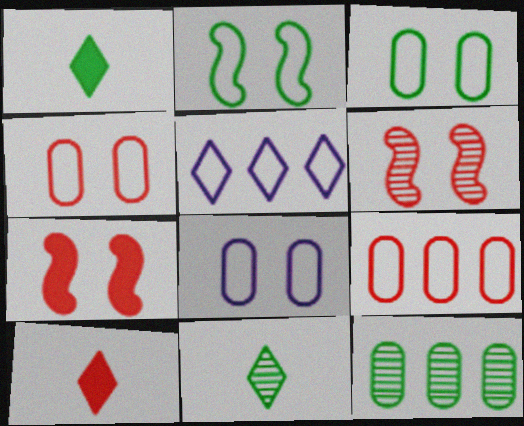[[1, 2, 12], 
[3, 4, 8], 
[6, 9, 10]]